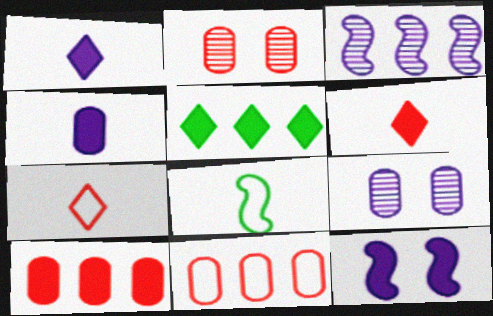[[3, 5, 11]]